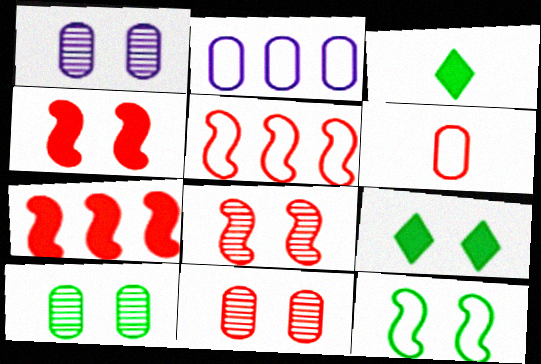[[1, 3, 5], 
[1, 10, 11], 
[2, 3, 8], 
[9, 10, 12]]